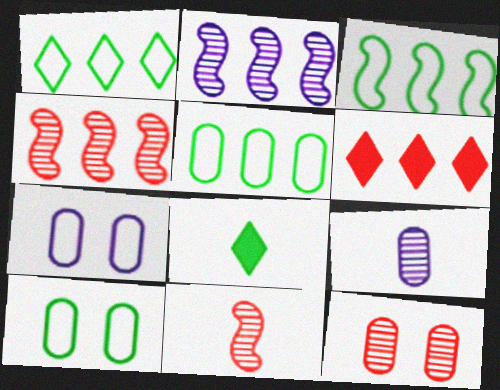[[1, 3, 5], 
[2, 5, 6], 
[4, 7, 8]]